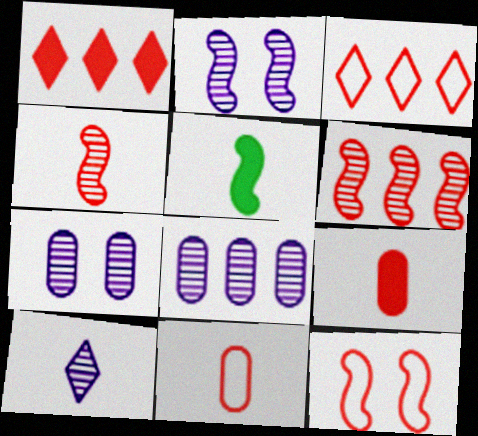[[2, 8, 10], 
[3, 5, 7], 
[3, 11, 12], 
[5, 10, 11]]